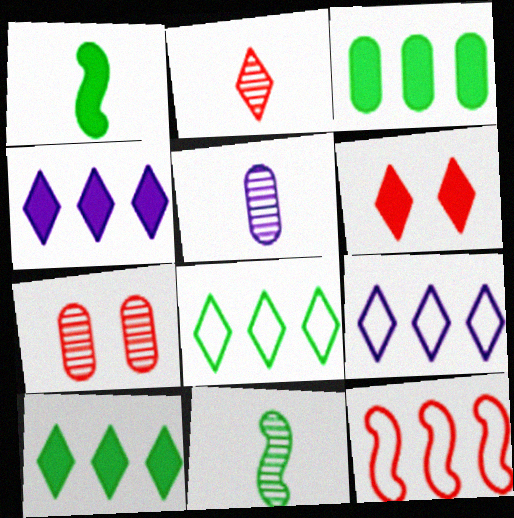[[1, 7, 9], 
[2, 5, 11]]